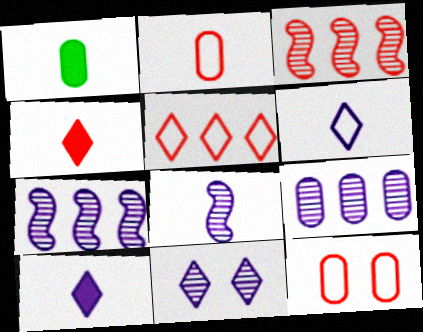[[1, 9, 12], 
[3, 4, 12], 
[8, 9, 11]]